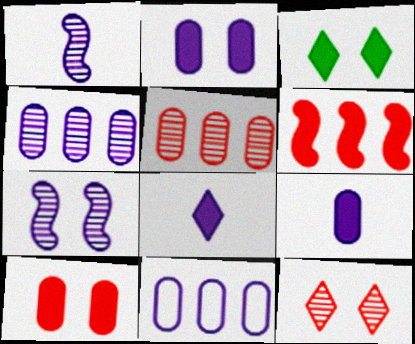[[3, 6, 9], 
[7, 8, 11]]